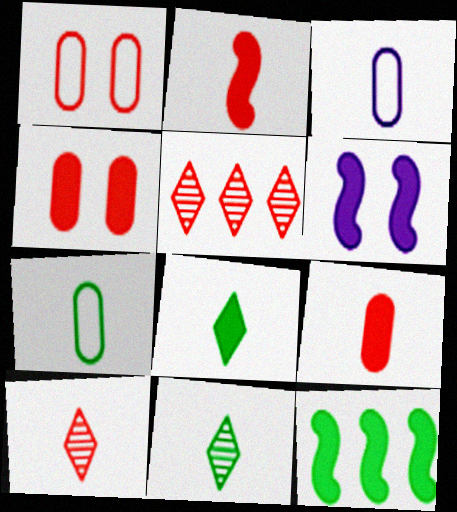[[1, 2, 5], 
[2, 3, 11], 
[2, 6, 12], 
[5, 6, 7]]